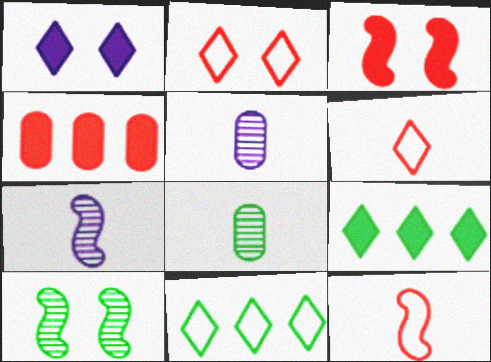[[3, 5, 11]]